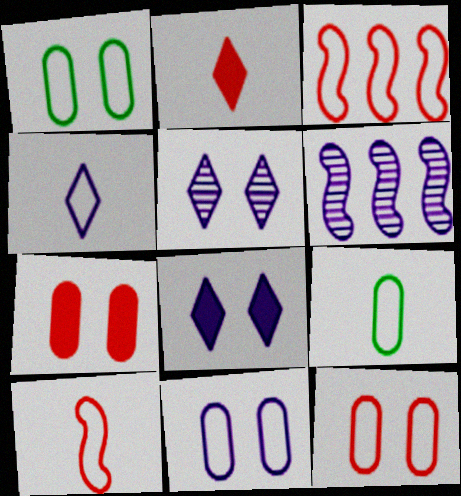[[1, 2, 6], 
[1, 3, 4], 
[1, 11, 12], 
[4, 9, 10]]